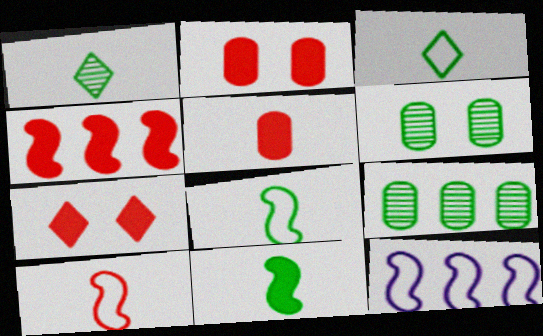[[1, 2, 12], 
[4, 5, 7]]